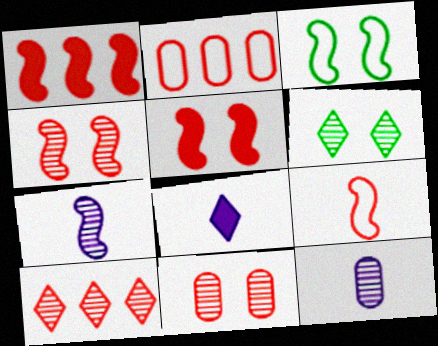[[1, 2, 10], 
[1, 3, 7], 
[1, 4, 9]]